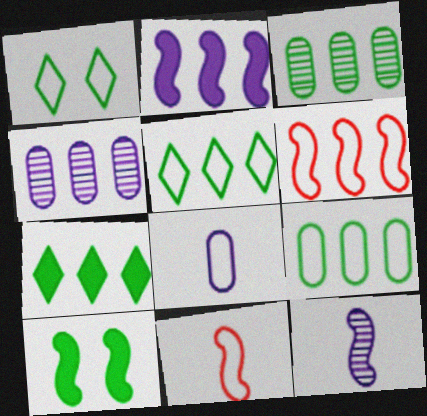[[1, 6, 8], 
[4, 6, 7], 
[6, 10, 12]]